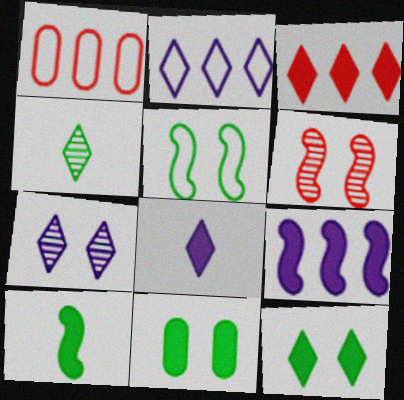[[1, 7, 10], 
[2, 7, 8], 
[3, 8, 12]]